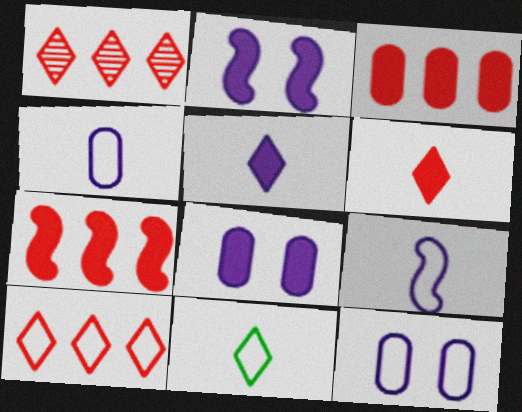[]